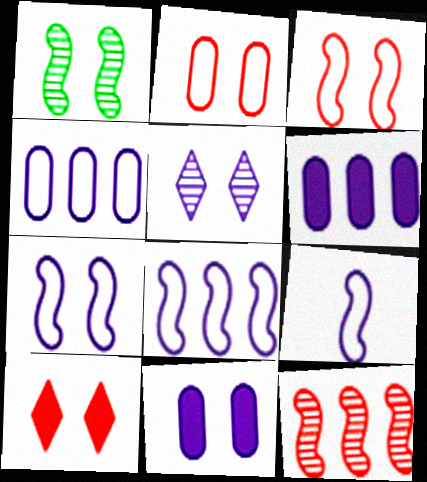[[5, 6, 9], 
[5, 7, 11], 
[7, 8, 9]]